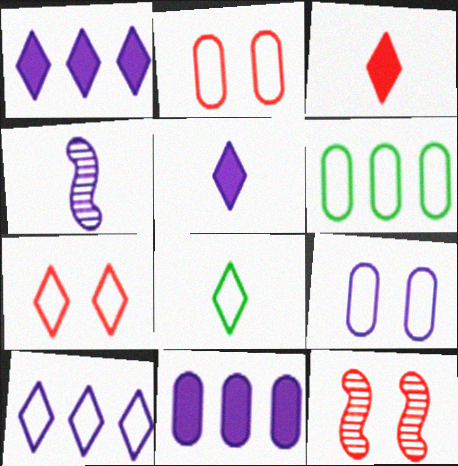[[1, 4, 9], 
[5, 6, 12], 
[7, 8, 10], 
[8, 11, 12]]